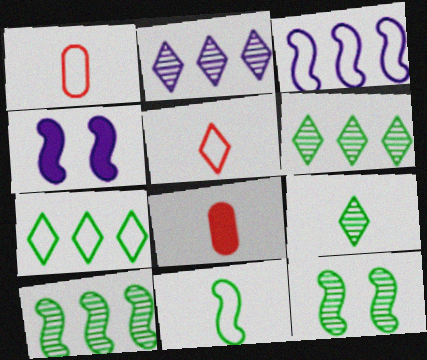[[1, 4, 6]]